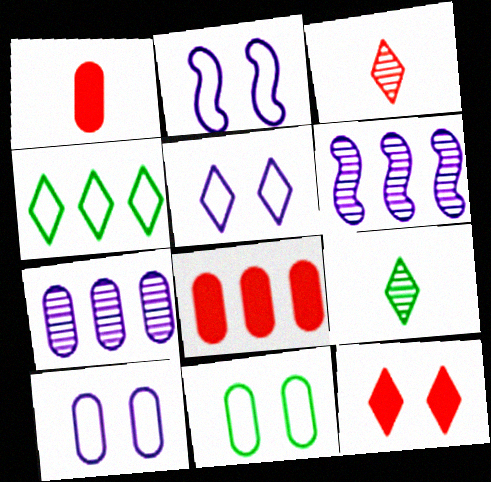[[1, 7, 11], 
[2, 5, 10], 
[2, 8, 9], 
[4, 6, 8]]